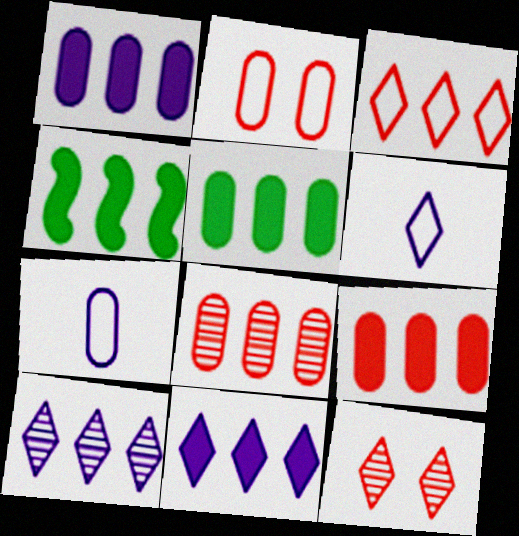[[1, 5, 9], 
[4, 7, 12], 
[4, 9, 11]]